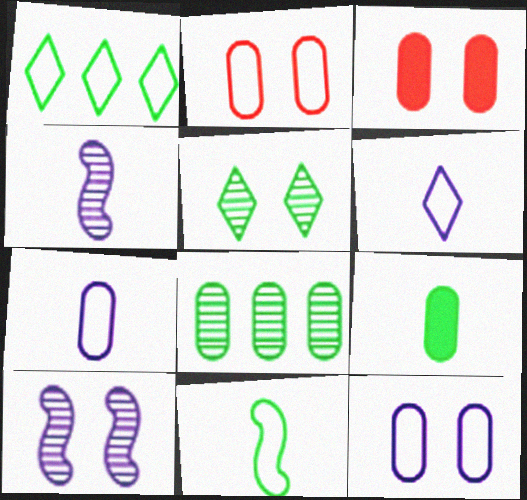[[1, 3, 4], 
[3, 7, 8]]